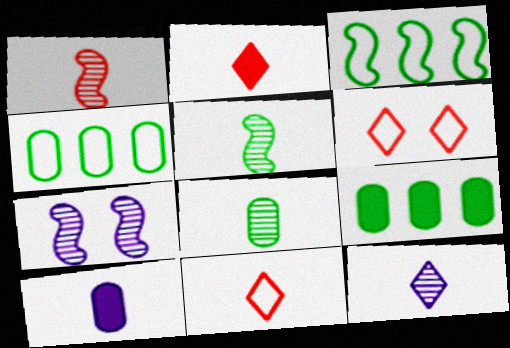[[1, 8, 12], 
[2, 4, 7], 
[5, 10, 11], 
[7, 9, 11]]